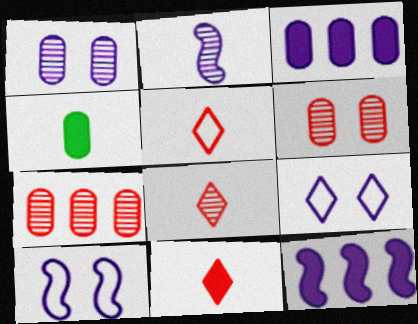[[2, 3, 9], 
[2, 4, 5], 
[2, 10, 12], 
[5, 8, 11]]